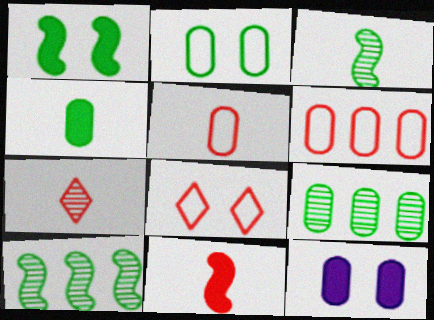[[2, 4, 9], 
[5, 7, 11], 
[5, 9, 12]]